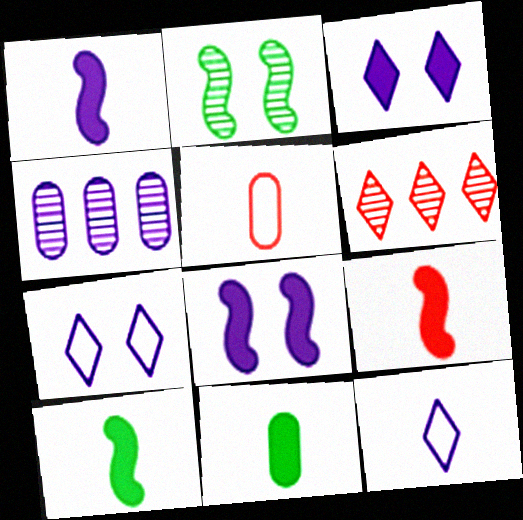[[1, 4, 7], 
[1, 9, 10], 
[4, 8, 12]]